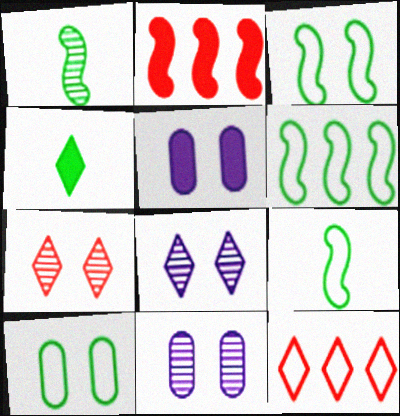[[1, 5, 12], 
[2, 4, 5], 
[3, 5, 7], 
[3, 6, 9], 
[4, 8, 12]]